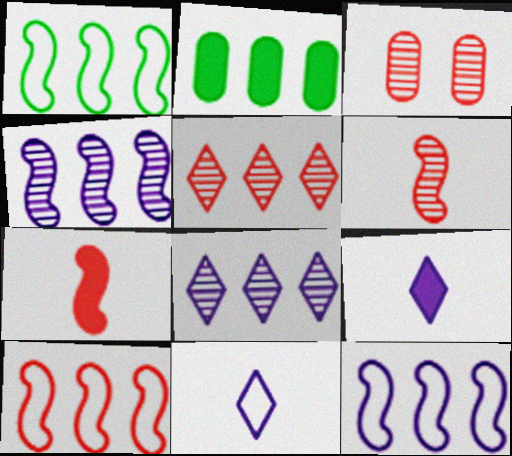[[1, 3, 9], 
[1, 10, 12], 
[2, 5, 12], 
[2, 8, 10], 
[3, 5, 6]]